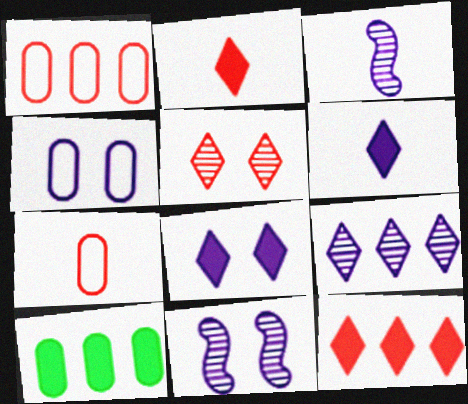[[4, 8, 11]]